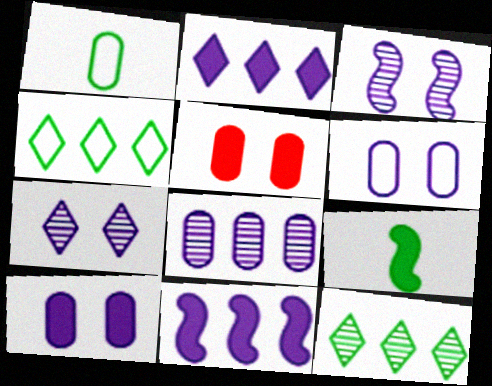[[1, 5, 8], 
[2, 5, 9]]